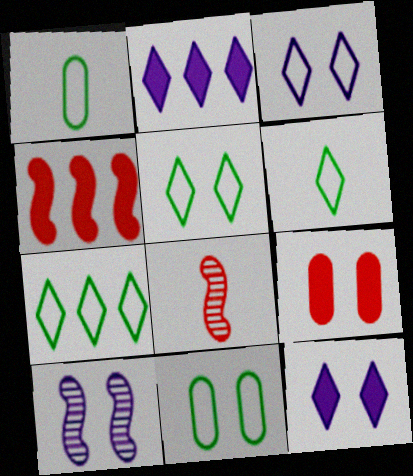[[2, 8, 11], 
[5, 6, 7], 
[5, 9, 10]]